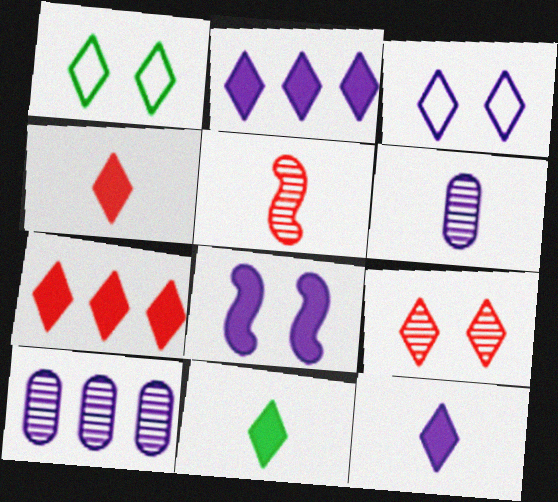[[4, 11, 12]]